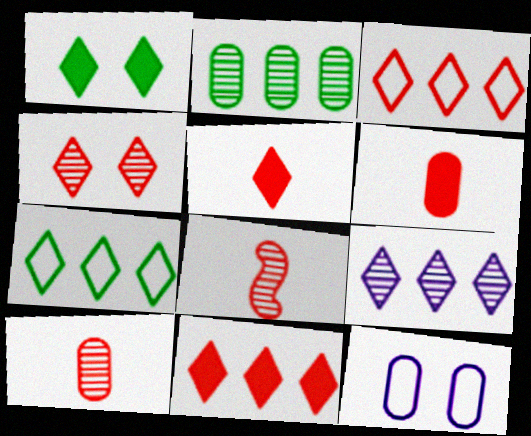[[2, 6, 12], 
[3, 4, 5], 
[7, 9, 11]]